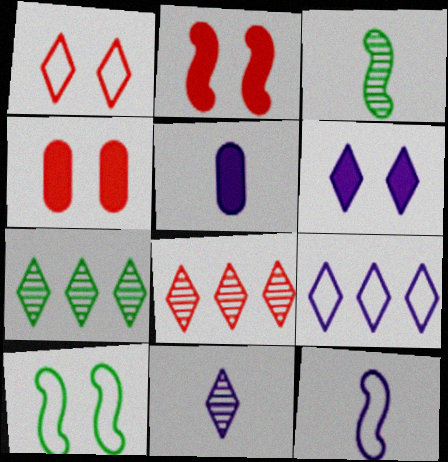[[3, 4, 9], 
[4, 7, 12], 
[5, 8, 10], 
[5, 11, 12], 
[6, 9, 11]]